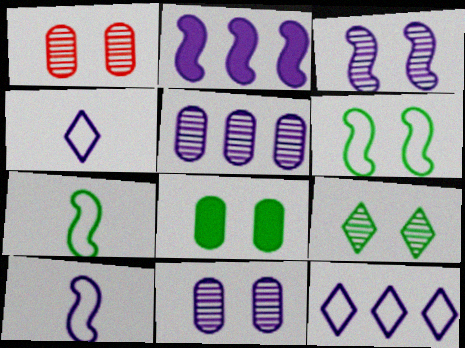[[1, 3, 9], 
[2, 3, 10], 
[2, 4, 11], 
[2, 5, 12], 
[6, 8, 9]]